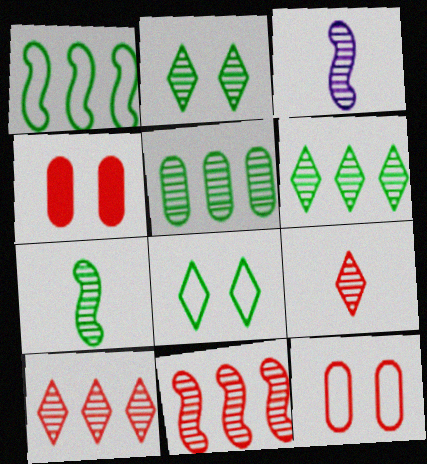[[2, 5, 7]]